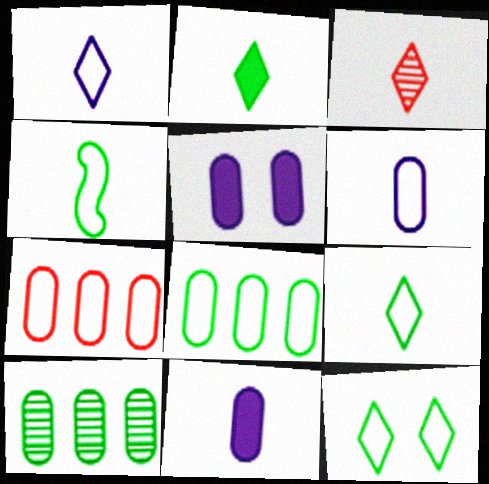[[1, 2, 3], 
[3, 4, 11], 
[4, 8, 12]]